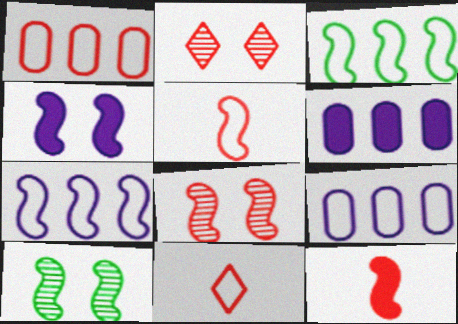[[1, 2, 12], 
[6, 10, 11], 
[7, 10, 12]]